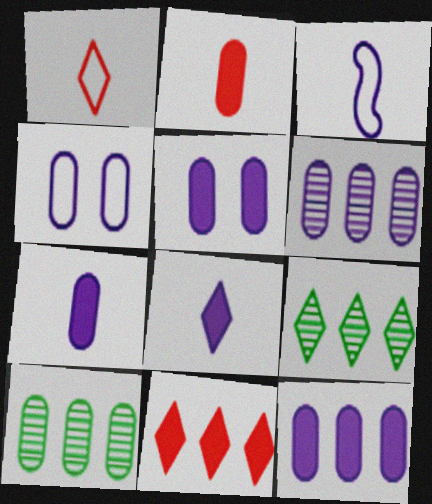[[2, 4, 10], 
[4, 6, 7], 
[5, 7, 12]]